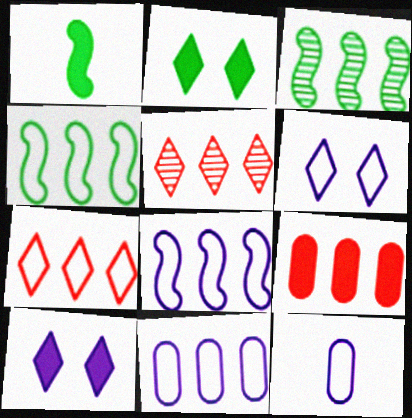[[1, 9, 10], 
[4, 7, 11], 
[6, 8, 12]]